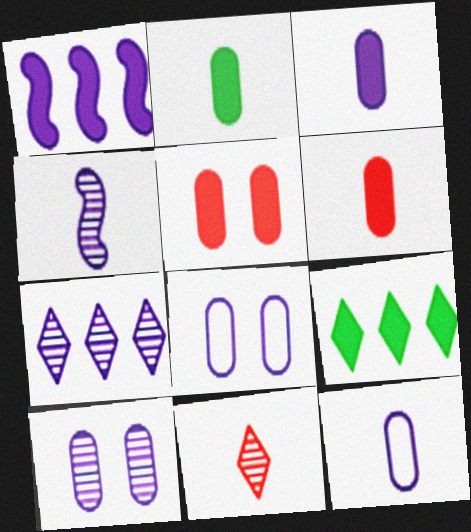[[2, 3, 6], 
[4, 7, 10]]